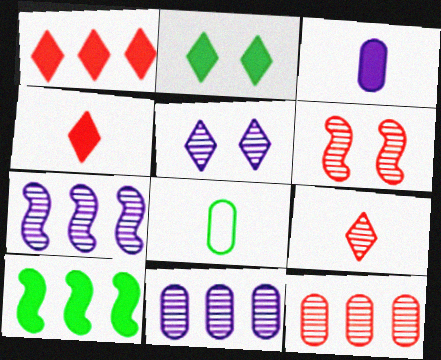[[6, 9, 12]]